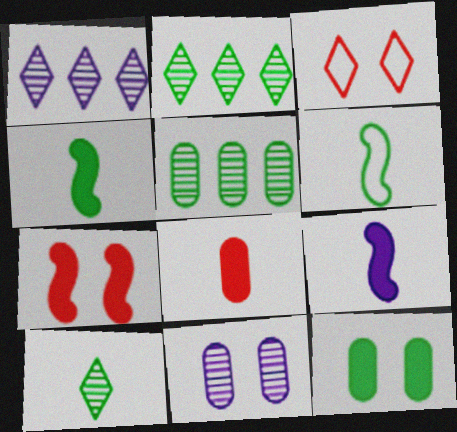[[2, 6, 12], 
[3, 5, 9]]